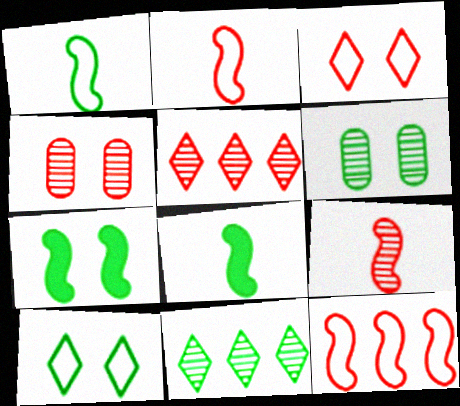[[4, 5, 9], 
[6, 7, 10]]